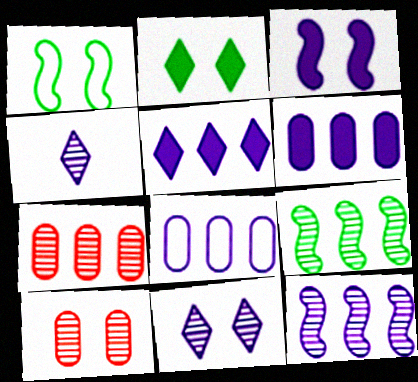[[3, 4, 8], 
[4, 9, 10], 
[5, 8, 12]]